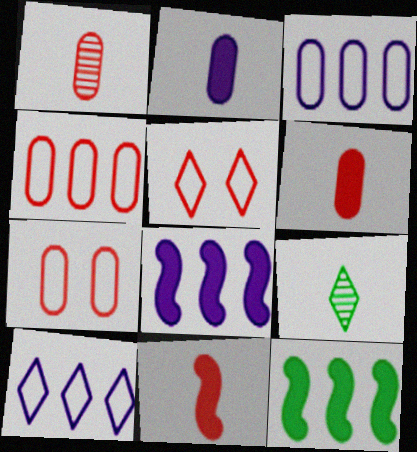[[7, 8, 9]]